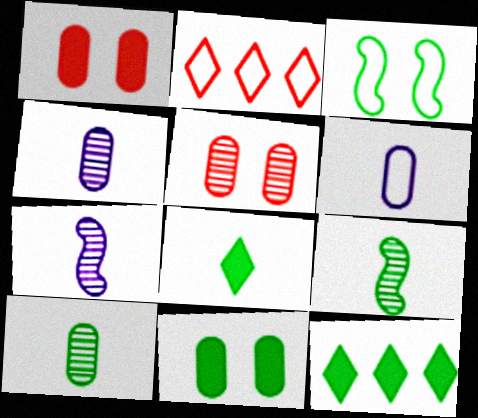[[2, 3, 6], 
[2, 7, 11], 
[3, 10, 12]]